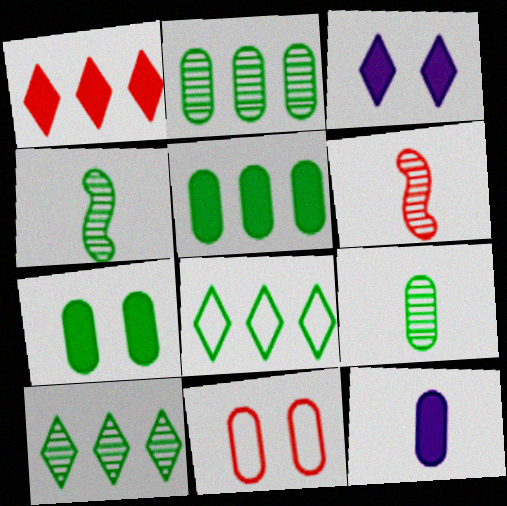[[1, 6, 11], 
[2, 11, 12], 
[4, 7, 8]]